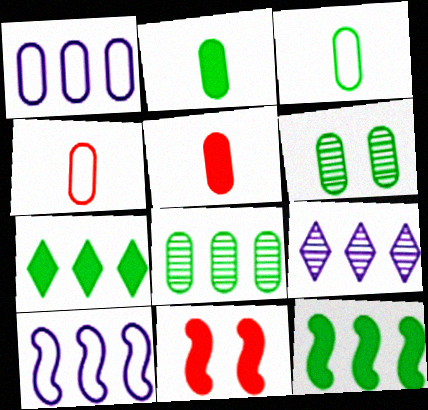[[1, 5, 6], 
[3, 9, 11]]